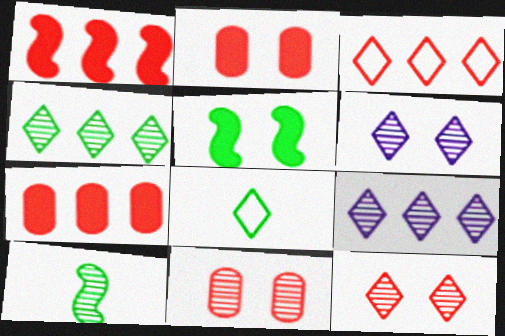[[9, 10, 11]]